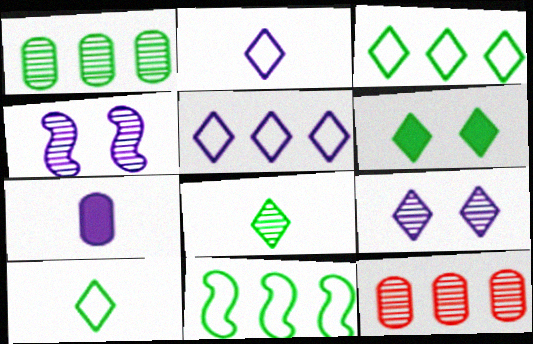[[3, 6, 8], 
[4, 5, 7], 
[4, 8, 12]]